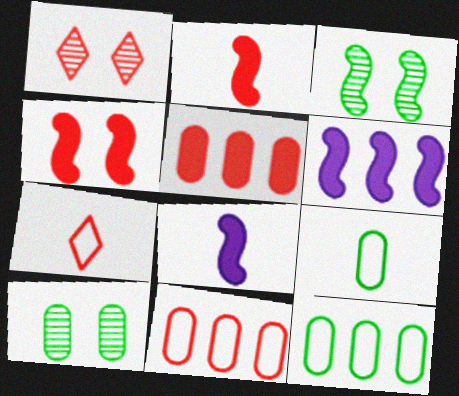[[1, 2, 11], 
[1, 6, 9], 
[1, 8, 12], 
[6, 7, 10]]